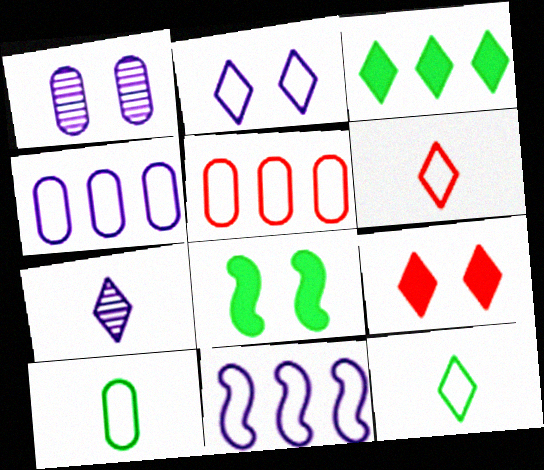[[5, 7, 8]]